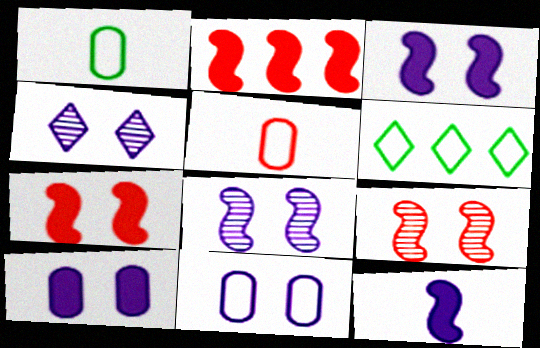[[1, 2, 4], 
[3, 4, 11]]